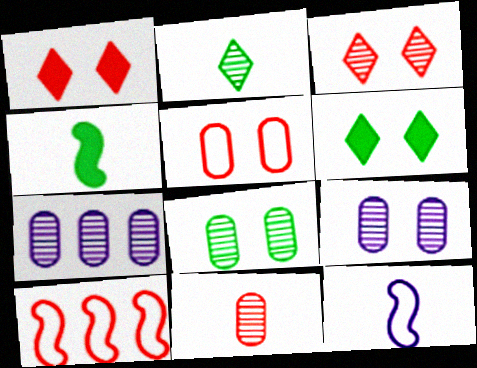[[1, 10, 11], 
[7, 8, 11]]